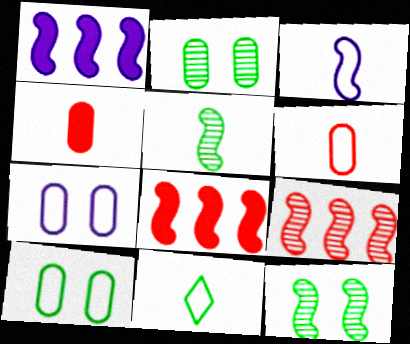[[3, 6, 11], 
[3, 8, 12]]